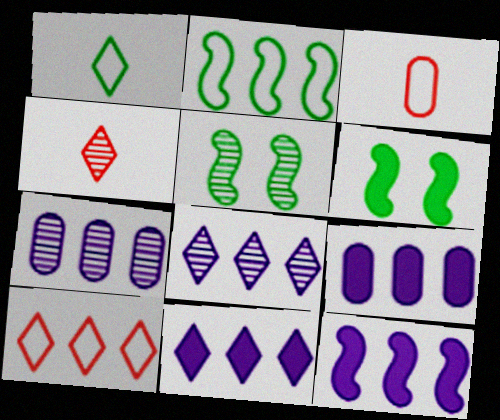[[3, 5, 11], 
[3, 6, 8], 
[4, 5, 7], 
[9, 11, 12]]